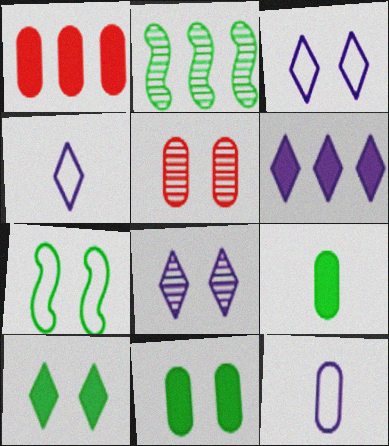[[4, 6, 8]]